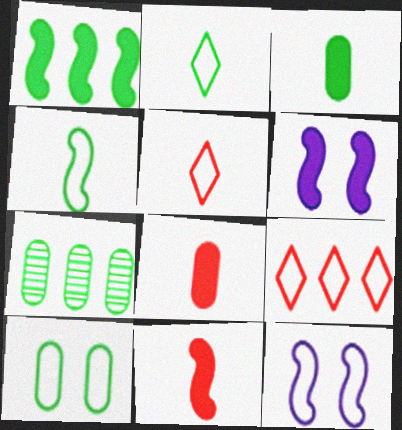[[1, 6, 11], 
[3, 7, 10], 
[5, 6, 7]]